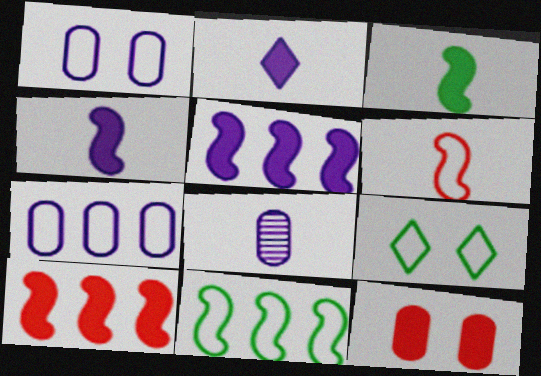[[6, 7, 9], 
[8, 9, 10]]